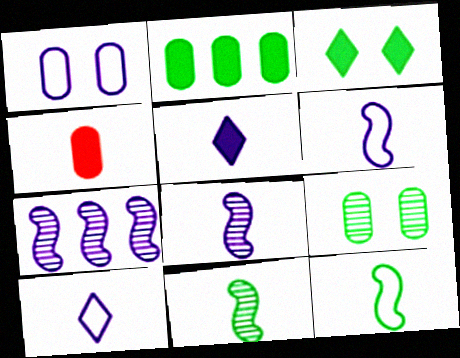[[1, 5, 7], 
[4, 10, 11]]